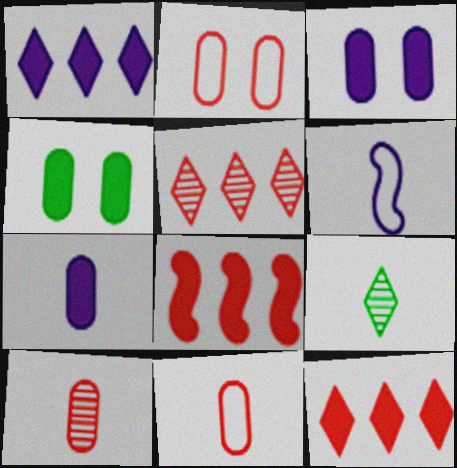[[4, 5, 6]]